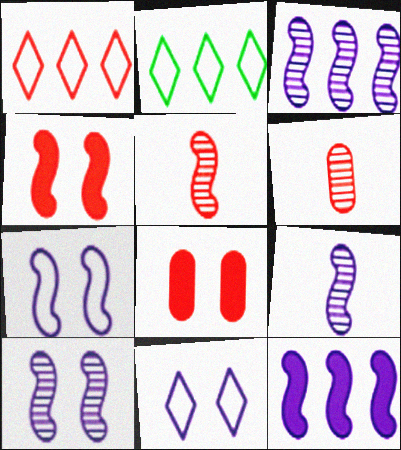[[1, 4, 6], 
[1, 5, 8], 
[2, 8, 9], 
[3, 9, 10], 
[7, 9, 12]]